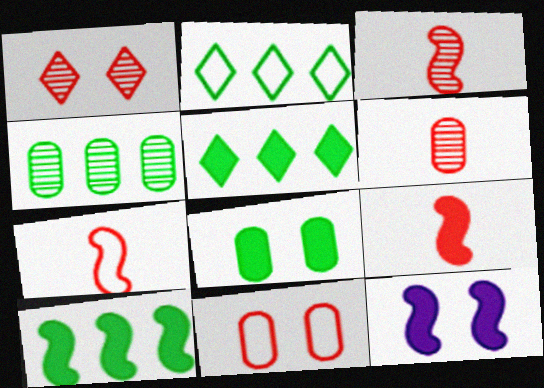[[2, 4, 10], 
[2, 6, 12], 
[3, 7, 9], 
[9, 10, 12]]